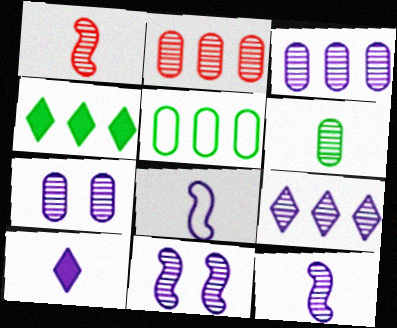[[2, 6, 7], 
[7, 9, 12]]